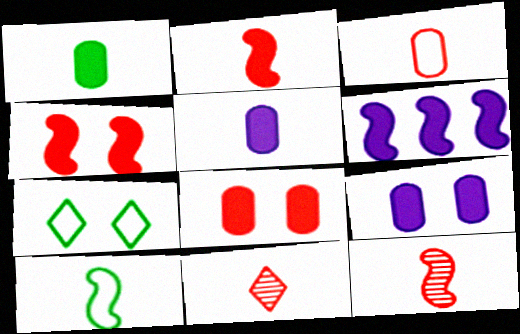[[2, 3, 11], 
[5, 10, 11]]